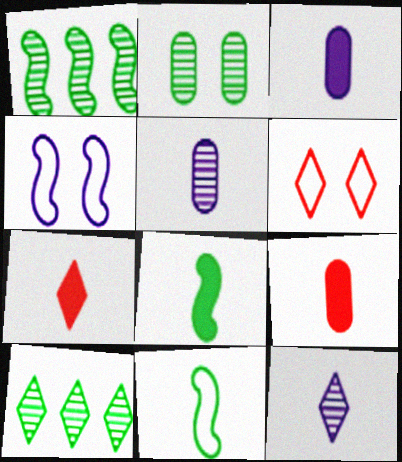[[1, 3, 6], 
[3, 7, 8], 
[4, 9, 10], 
[5, 7, 11], 
[9, 11, 12]]